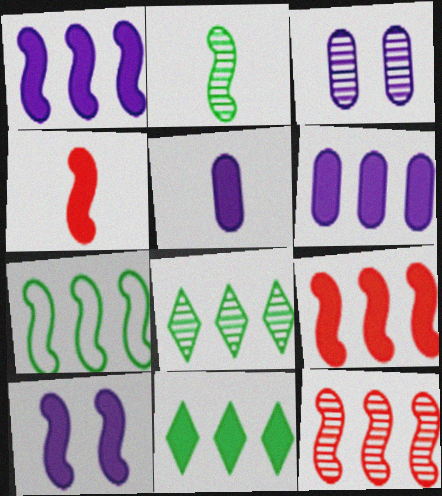[[1, 7, 12], 
[6, 9, 11]]